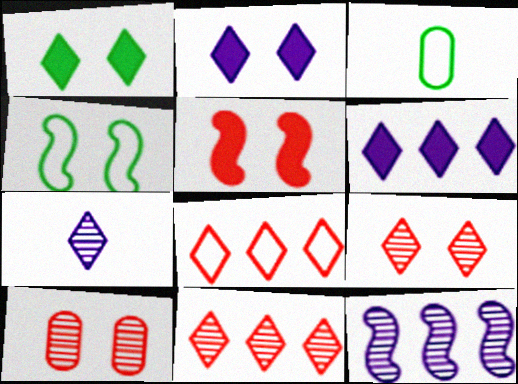[[1, 7, 8], 
[2, 4, 10]]